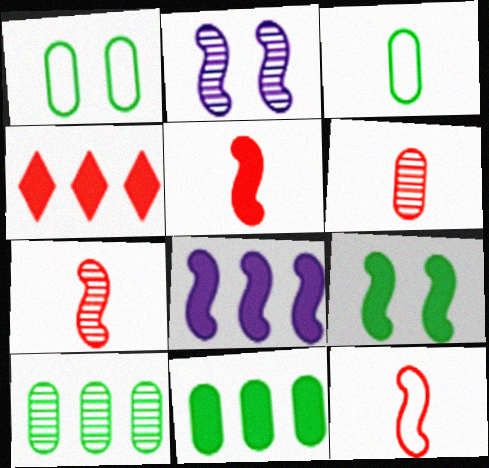[[2, 3, 4], 
[4, 8, 11], 
[5, 7, 12], 
[5, 8, 9]]